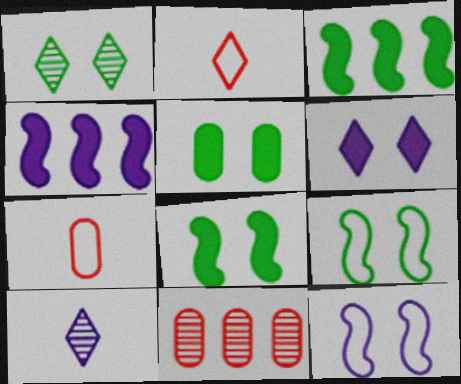[[1, 4, 7], 
[1, 5, 9]]